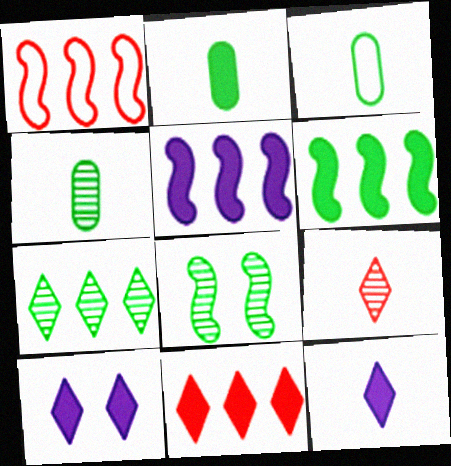[[1, 4, 10], 
[2, 3, 4], 
[4, 7, 8]]